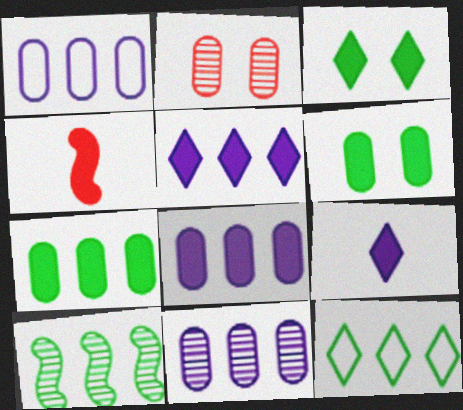[[1, 8, 11], 
[3, 4, 8], 
[4, 5, 6], 
[7, 10, 12]]